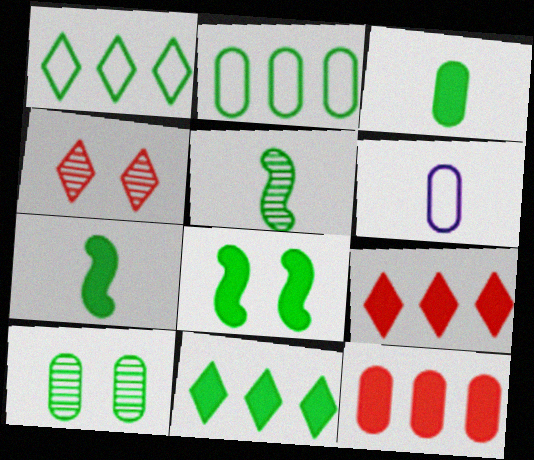[[1, 7, 10], 
[2, 3, 10], 
[3, 8, 11], 
[6, 10, 12]]